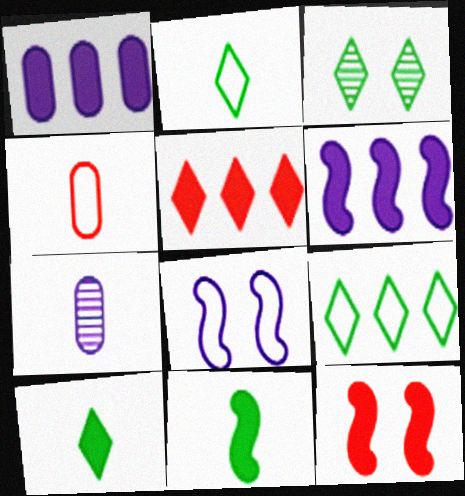[[1, 10, 12], 
[3, 4, 6], 
[3, 9, 10], 
[4, 8, 9], 
[6, 11, 12], 
[7, 9, 12]]